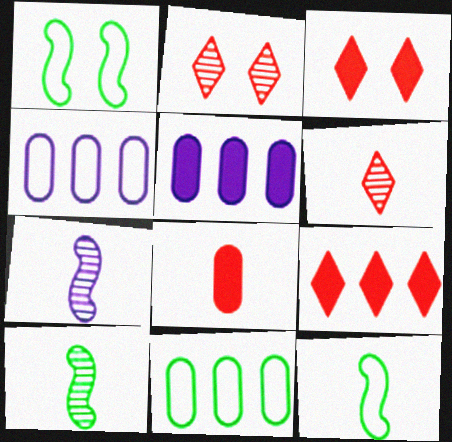[[1, 5, 6], 
[2, 5, 12], 
[3, 4, 10], 
[3, 7, 11]]